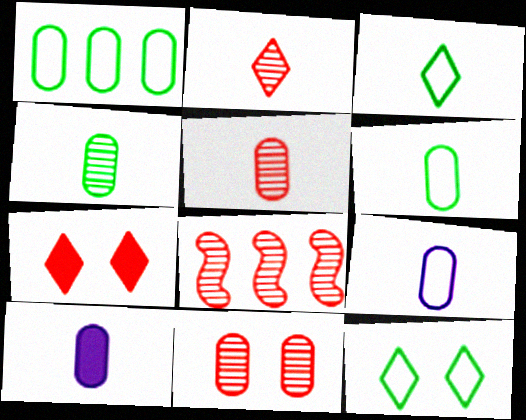[[1, 10, 11], 
[2, 8, 11], 
[5, 6, 10], 
[8, 10, 12]]